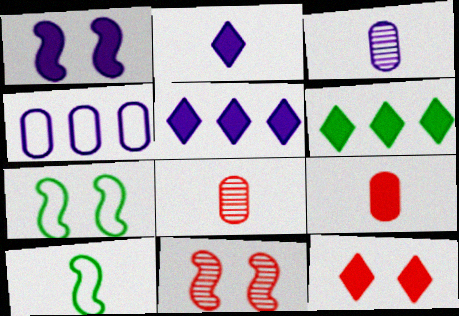[[1, 6, 9], 
[1, 7, 11], 
[2, 6, 12], 
[2, 8, 10], 
[5, 7, 8]]